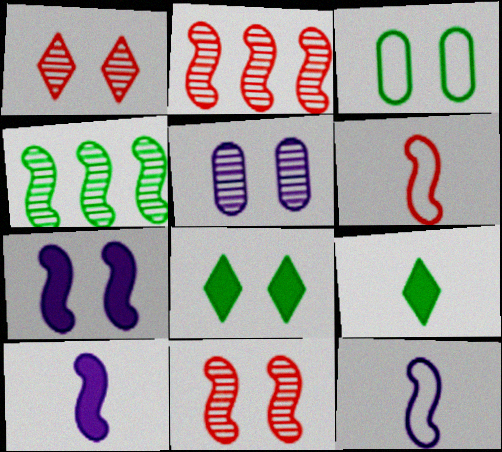[[1, 3, 7], 
[3, 4, 9], 
[4, 6, 7]]